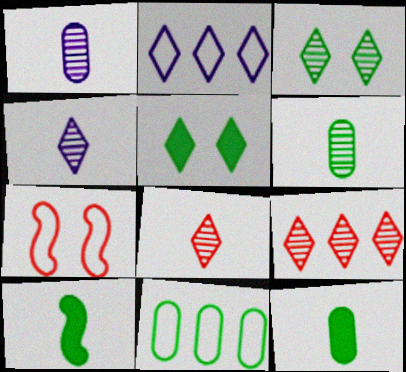[[2, 5, 8], 
[3, 4, 9], 
[3, 10, 11]]